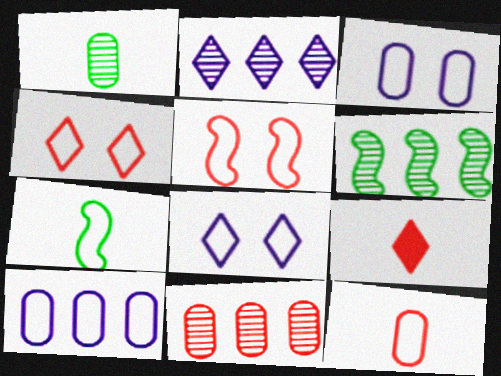[[2, 6, 11], 
[3, 6, 9], 
[4, 7, 10], 
[5, 9, 11]]